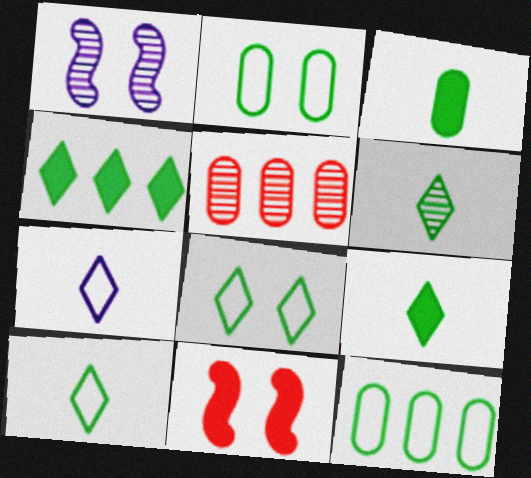[[1, 5, 6], 
[4, 6, 8], 
[6, 9, 10]]